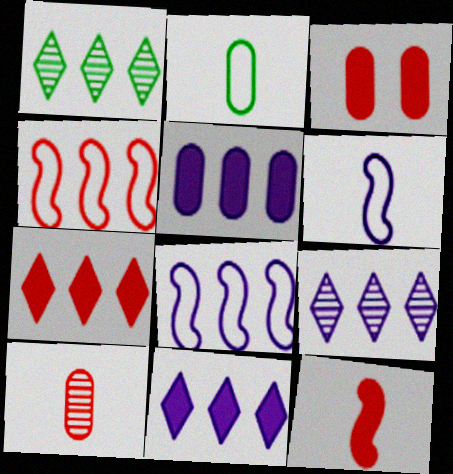[[1, 3, 6], 
[1, 4, 5], 
[3, 7, 12], 
[5, 8, 9]]